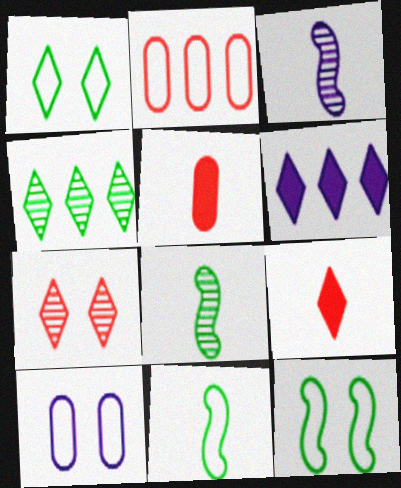[[3, 6, 10]]